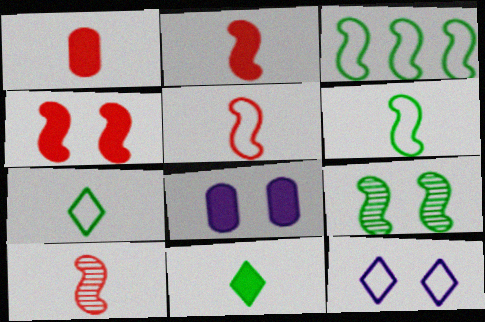[[2, 5, 10]]